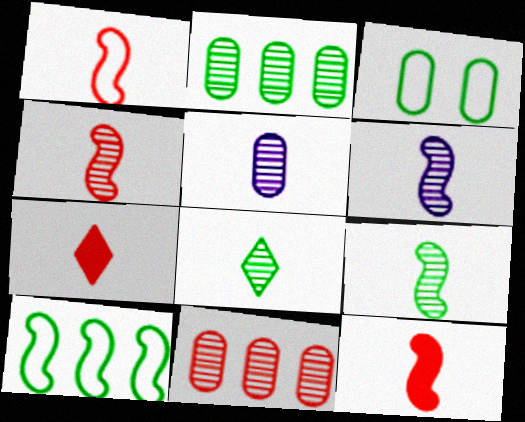[[1, 4, 12], 
[4, 5, 8], 
[4, 6, 9]]